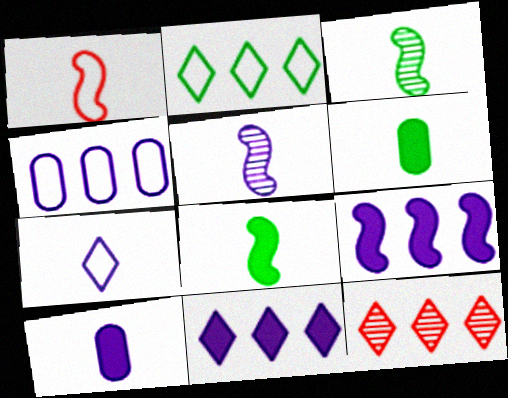[[1, 5, 8], 
[2, 11, 12], 
[5, 7, 10]]